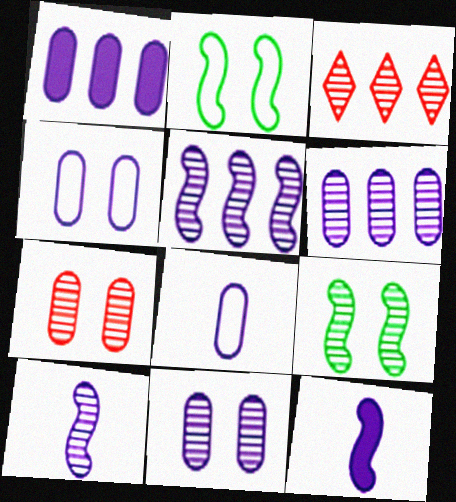[[1, 8, 11]]